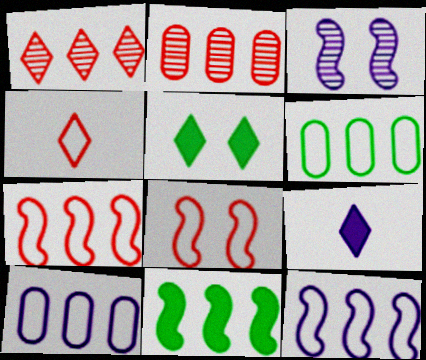[[1, 10, 11], 
[3, 9, 10]]